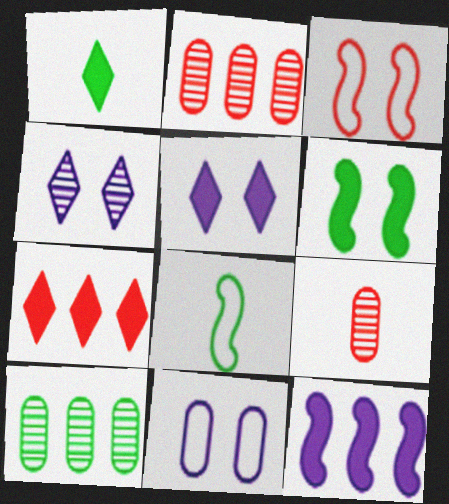[[1, 5, 7], 
[2, 5, 8], 
[3, 7, 9]]